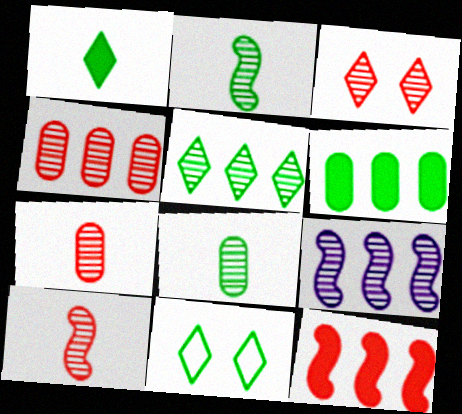[[1, 5, 11], 
[2, 6, 11], 
[3, 4, 10], 
[3, 8, 9], 
[4, 5, 9]]